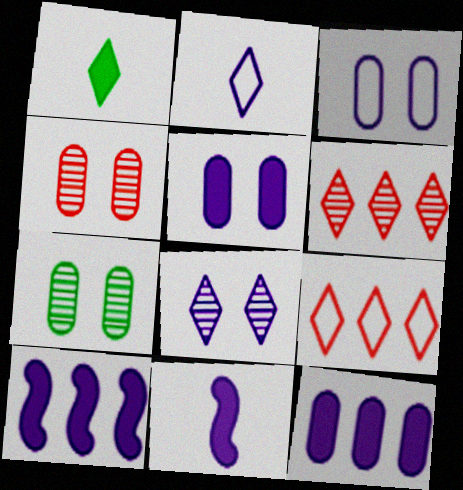[[1, 8, 9], 
[7, 9, 11]]